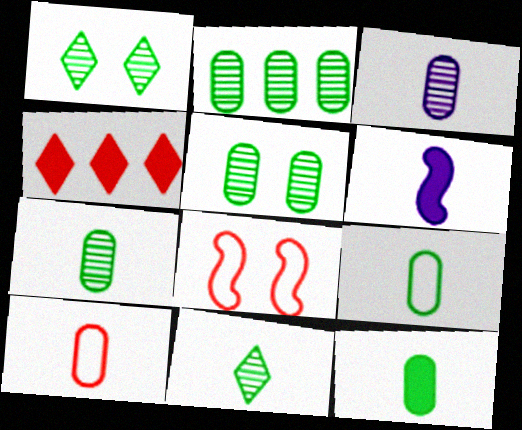[[2, 5, 7], 
[3, 10, 12], 
[6, 10, 11], 
[7, 9, 12]]